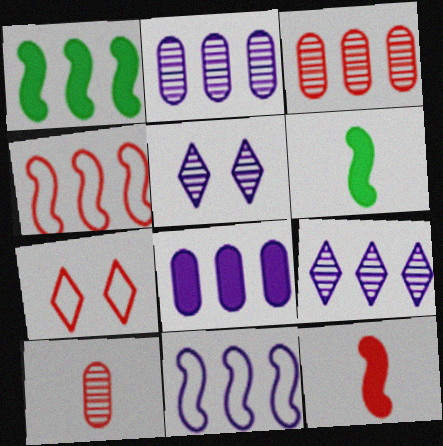[[2, 6, 7], 
[3, 7, 12], 
[8, 9, 11]]